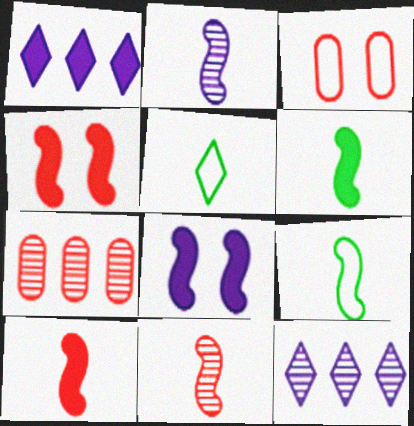[[2, 9, 10], 
[3, 6, 12], 
[5, 7, 8]]